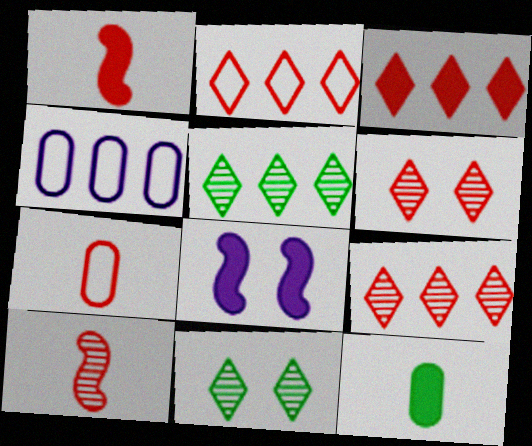[[1, 4, 11], 
[2, 3, 9], 
[3, 8, 12], 
[5, 7, 8]]